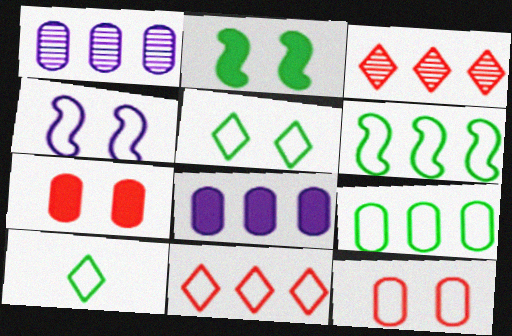[[3, 6, 8], 
[4, 5, 12]]